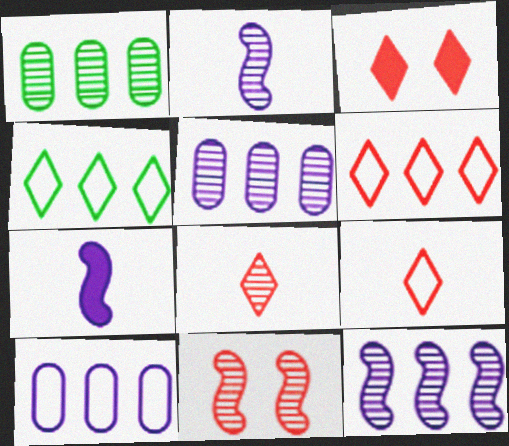[[3, 6, 8]]